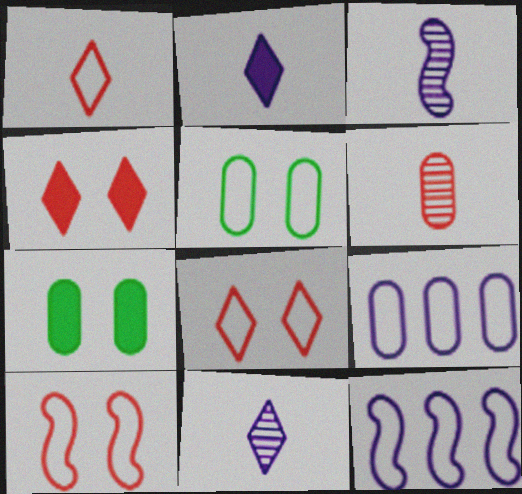[[1, 5, 12], 
[6, 7, 9]]